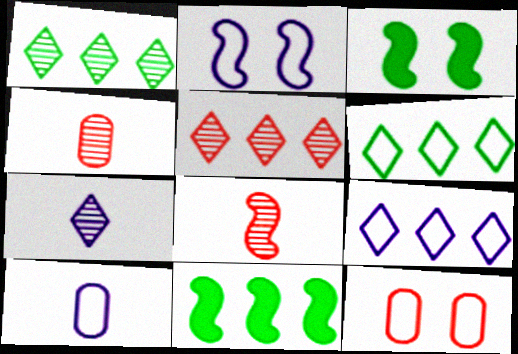[[2, 8, 11], 
[2, 9, 10], 
[3, 4, 9], 
[3, 5, 10], 
[7, 11, 12]]